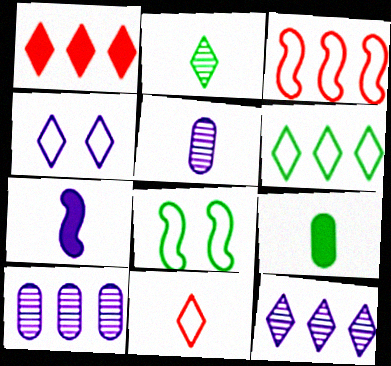[[1, 2, 4], 
[1, 5, 8], 
[1, 6, 12], 
[4, 6, 11], 
[4, 7, 10]]